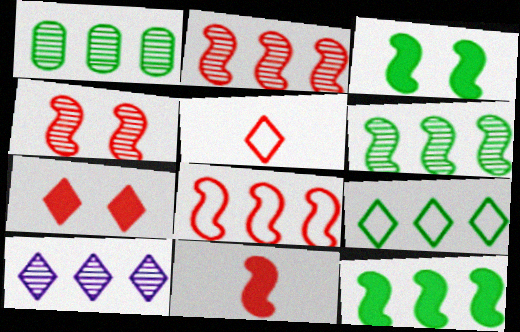[[1, 2, 10], 
[1, 9, 12], 
[4, 8, 11]]